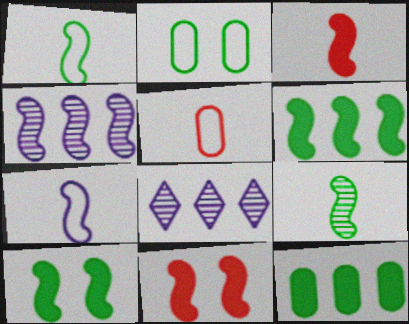[[1, 4, 11], 
[2, 3, 8], 
[3, 7, 9], 
[5, 8, 10]]